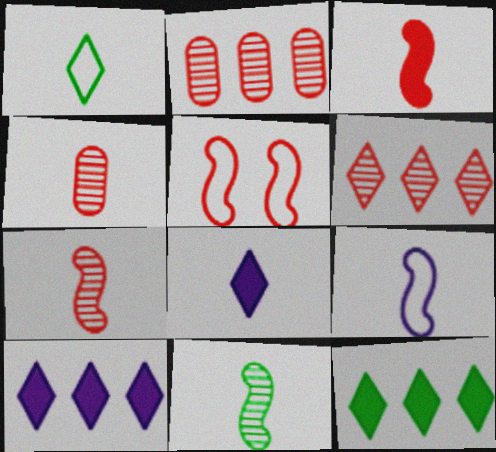[[3, 9, 11]]